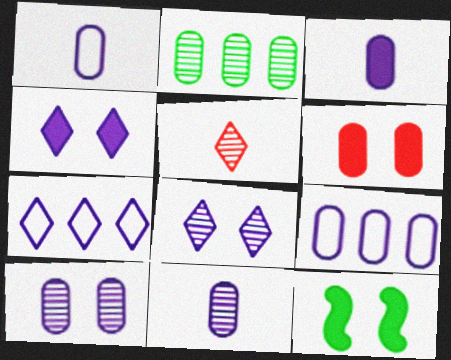[[1, 2, 6], 
[1, 3, 11], 
[3, 9, 10], 
[4, 6, 12], 
[5, 9, 12]]